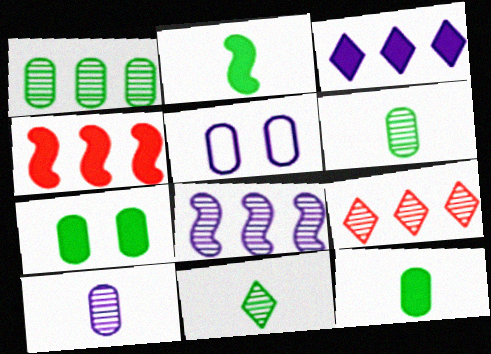[[1, 8, 9], 
[2, 5, 9], 
[4, 5, 11]]